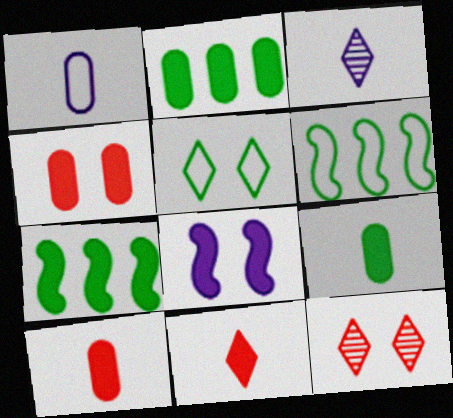[[1, 7, 12], 
[2, 8, 11], 
[3, 4, 6]]